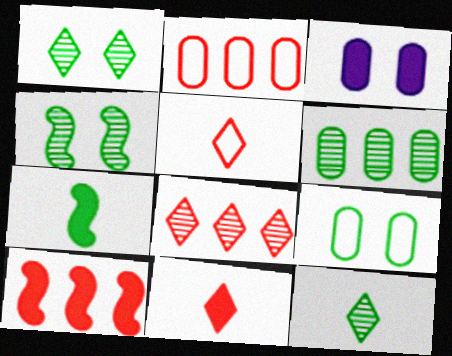[[2, 8, 10], 
[4, 6, 12]]